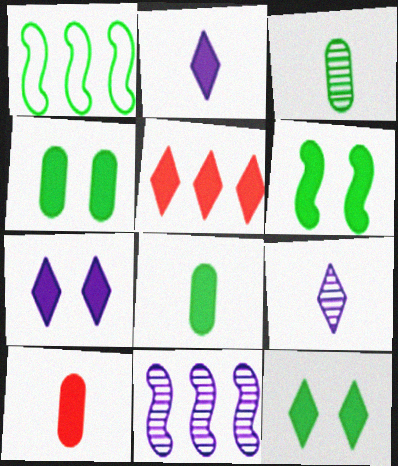[[1, 3, 12], 
[2, 5, 12], 
[4, 6, 12]]